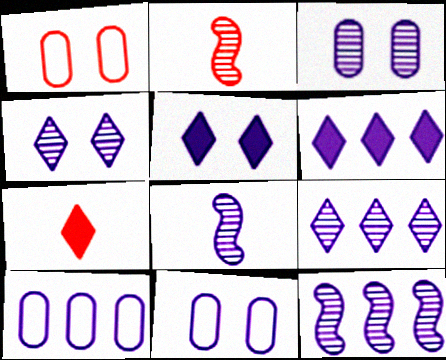[[3, 8, 9], 
[5, 8, 10], 
[6, 8, 11], 
[6, 10, 12]]